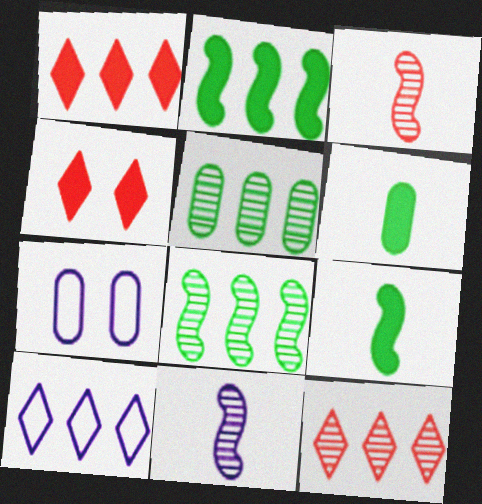[[7, 9, 12]]